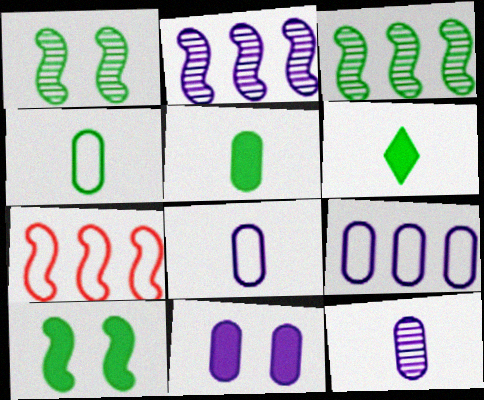[[9, 11, 12]]